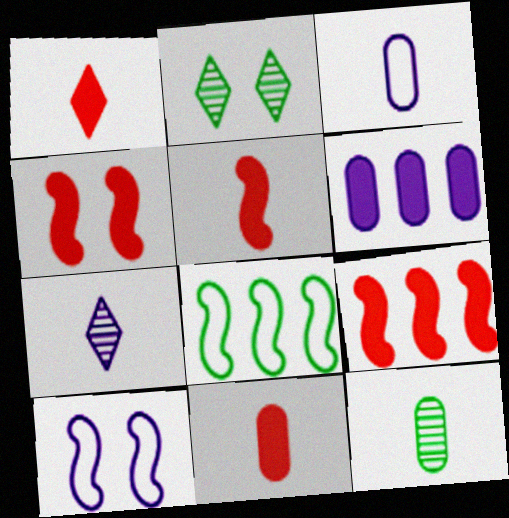[[1, 5, 11], 
[2, 3, 9], 
[3, 11, 12], 
[4, 5, 9], 
[6, 7, 10]]